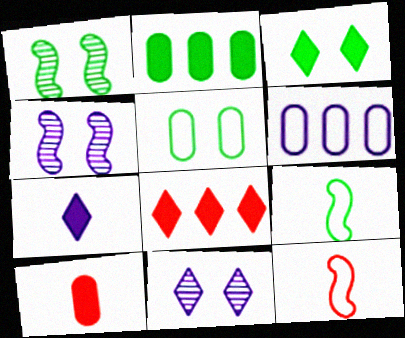[[1, 3, 5], 
[2, 11, 12], 
[3, 7, 8], 
[4, 6, 7]]